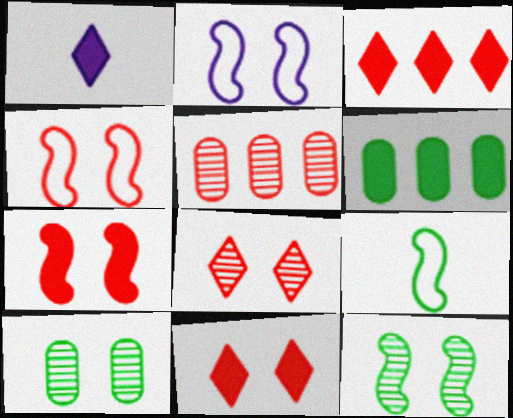[[1, 6, 7], 
[2, 7, 12], 
[2, 10, 11]]